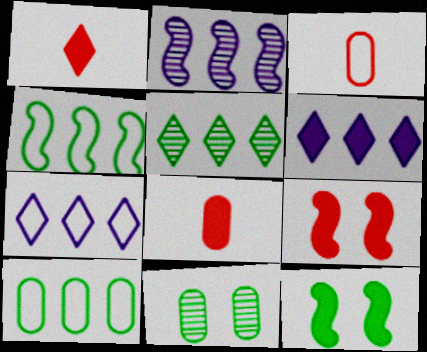[[6, 8, 12]]